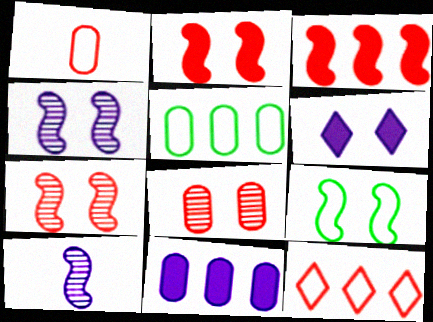[[2, 4, 9], 
[3, 9, 10], 
[6, 8, 9]]